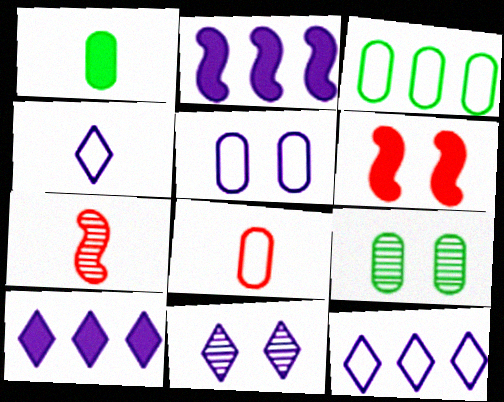[[1, 3, 9], 
[1, 4, 7], 
[1, 6, 10], 
[3, 5, 8], 
[4, 10, 11]]